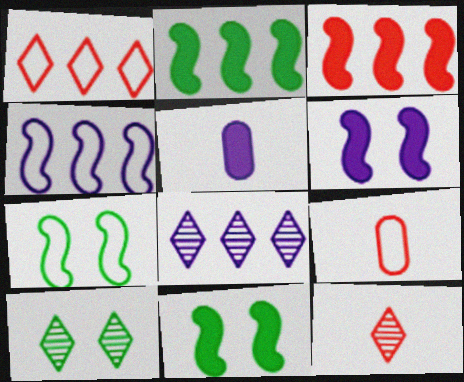[[8, 9, 11], 
[8, 10, 12]]